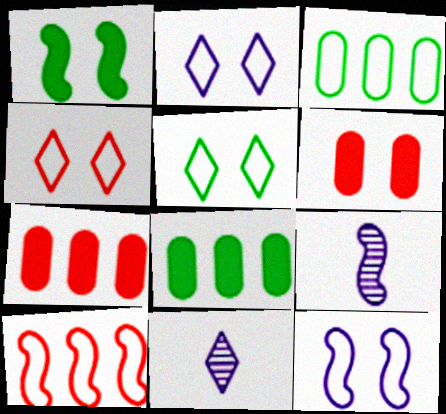[[1, 9, 10], 
[2, 4, 5], 
[4, 8, 9], 
[5, 7, 9]]